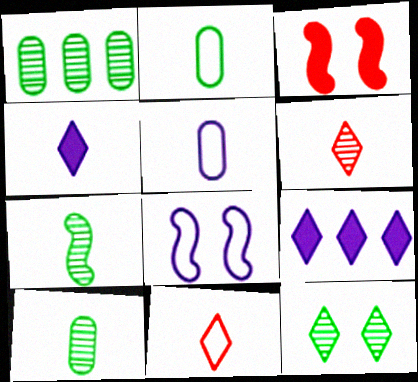[[1, 7, 12], 
[9, 11, 12]]